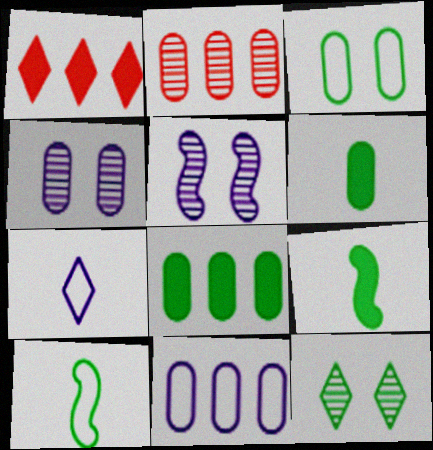[[1, 4, 10], 
[1, 7, 12], 
[2, 8, 11], 
[8, 10, 12]]